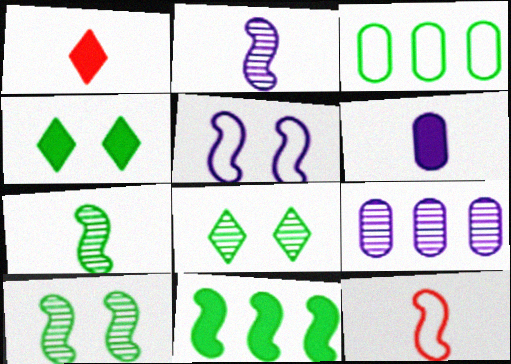[[3, 4, 7], 
[4, 9, 12]]